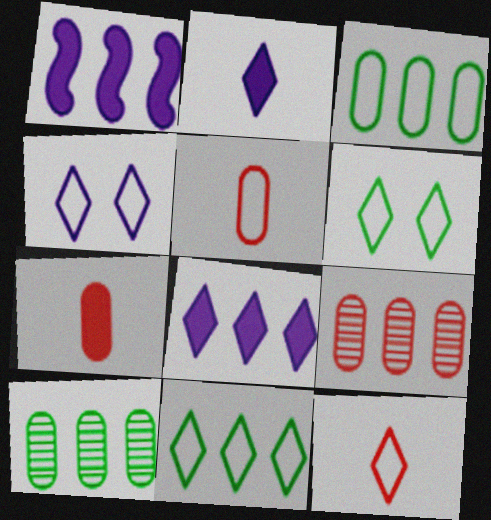[[1, 9, 11], 
[4, 11, 12]]